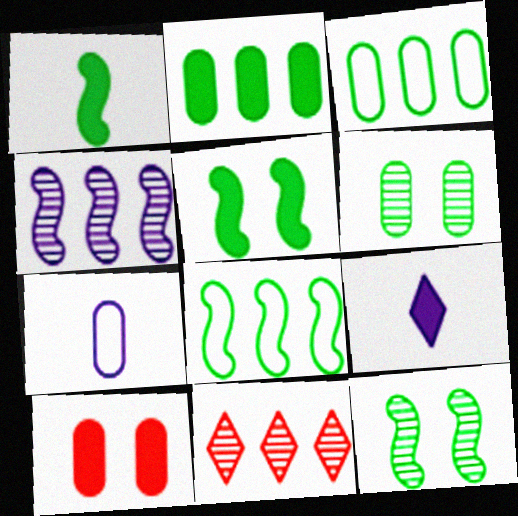[[1, 8, 12], 
[5, 7, 11]]